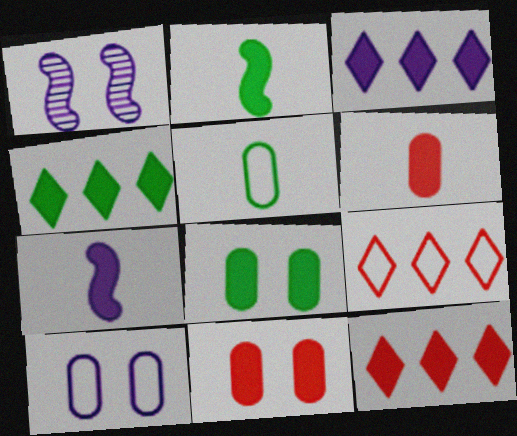[[1, 5, 12], 
[2, 3, 11], 
[2, 4, 8], 
[3, 4, 12], 
[4, 7, 11], 
[7, 8, 12]]